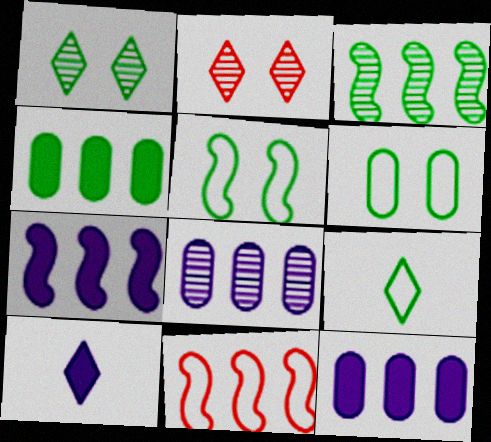[[3, 7, 11]]